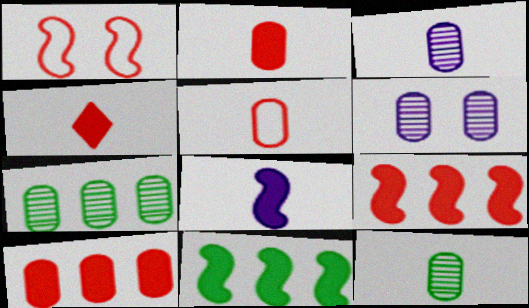[]